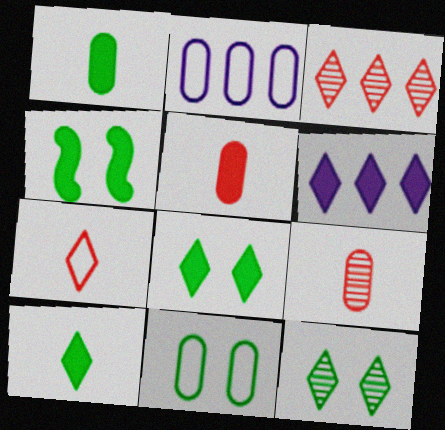[[4, 5, 6], 
[4, 11, 12], 
[6, 7, 12]]